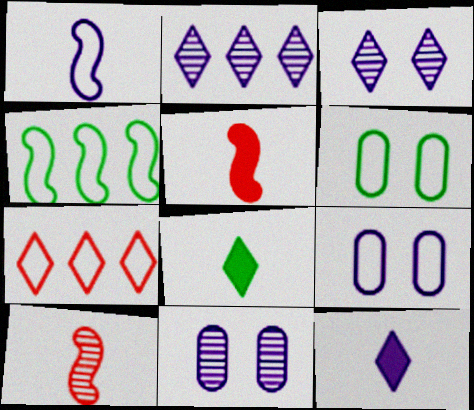[[1, 6, 7], 
[2, 5, 6], 
[3, 7, 8]]